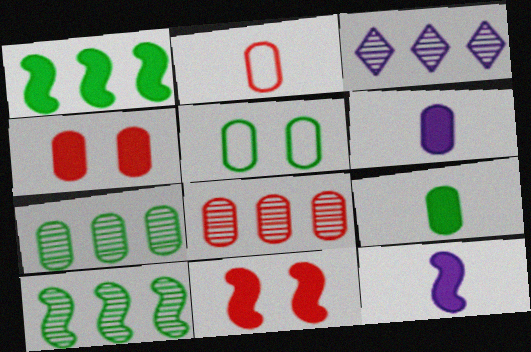[[1, 11, 12], 
[2, 4, 8], 
[3, 8, 10], 
[5, 6, 8], 
[5, 7, 9]]